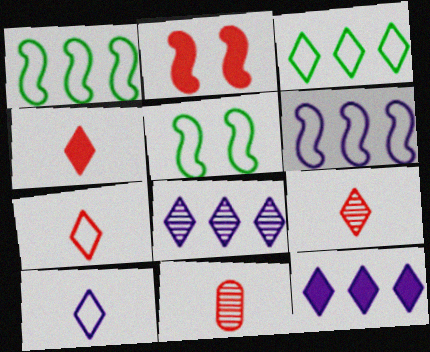[[4, 7, 9], 
[5, 11, 12]]